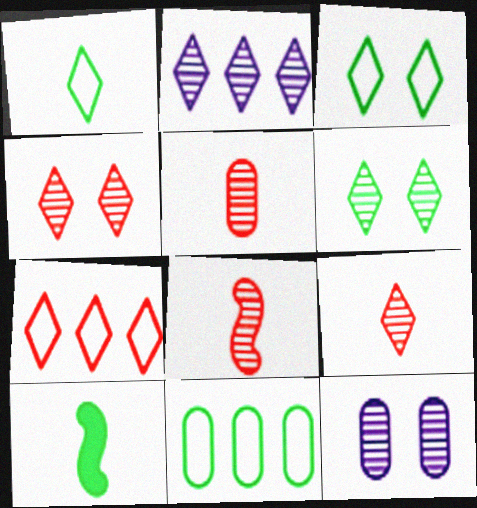[[2, 6, 9], 
[5, 8, 9], 
[6, 10, 11], 
[7, 10, 12]]